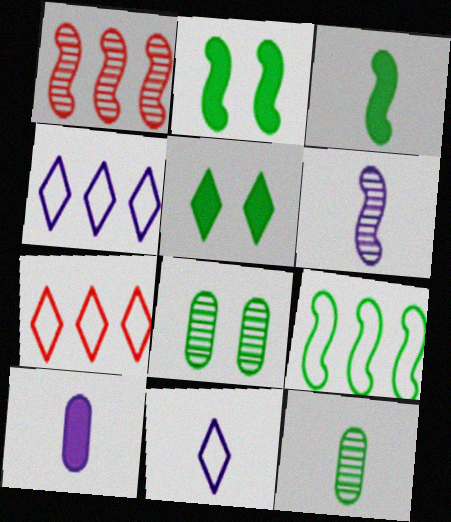[[5, 9, 12], 
[6, 10, 11]]